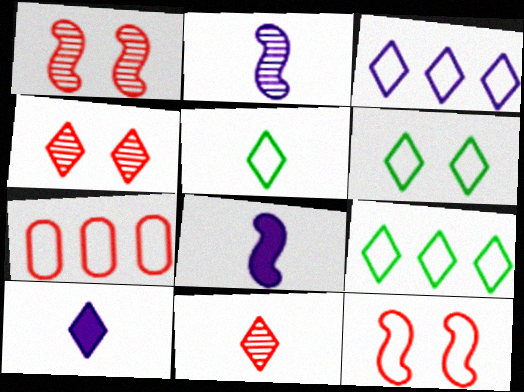[[4, 9, 10], 
[5, 6, 9], 
[5, 10, 11]]